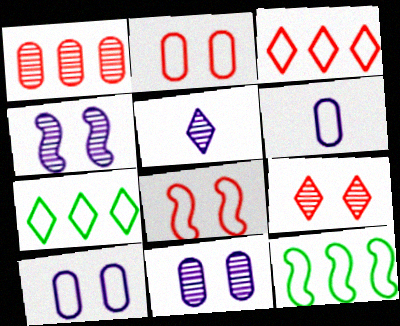[[6, 7, 8]]